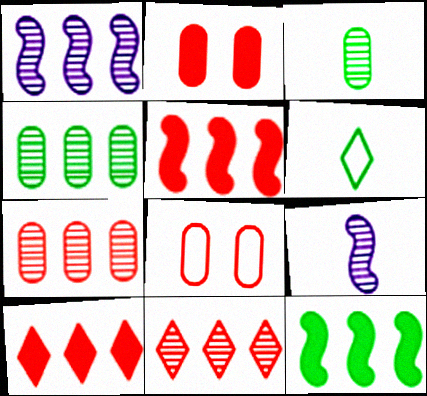[[1, 2, 6], 
[1, 4, 11]]